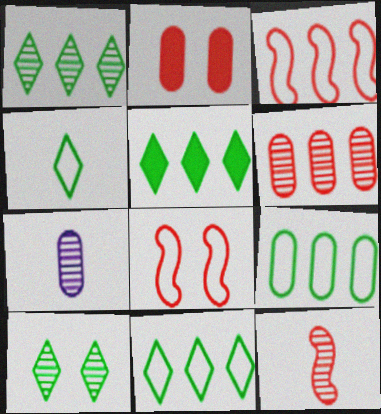[[1, 5, 11], 
[2, 7, 9], 
[4, 5, 10], 
[5, 7, 8]]